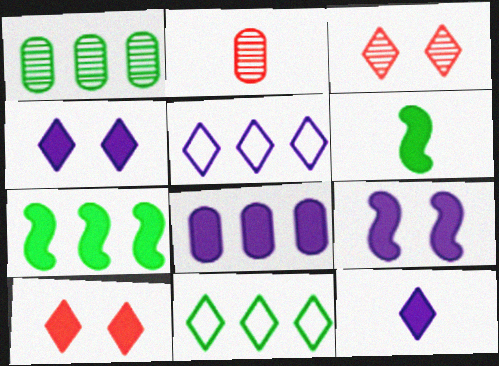[[1, 7, 11], 
[2, 9, 11], 
[3, 11, 12], 
[6, 8, 10], 
[8, 9, 12]]